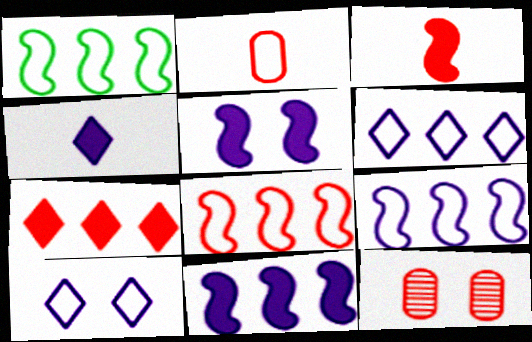[[1, 2, 10], 
[1, 4, 12], 
[1, 8, 9]]